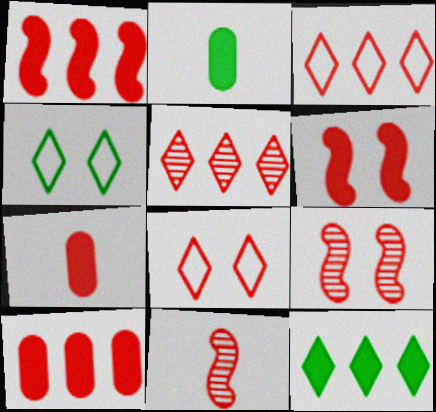[[3, 7, 9], 
[8, 10, 11]]